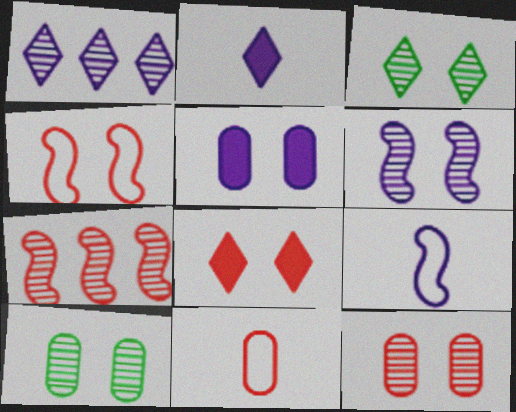[[1, 5, 9], 
[3, 4, 5], 
[3, 6, 12], 
[4, 8, 12], 
[7, 8, 11]]